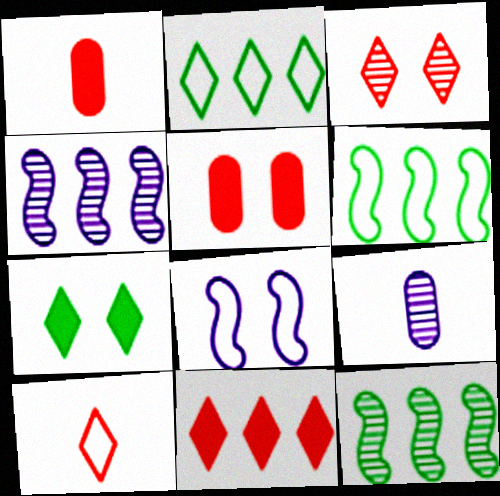[[3, 9, 12], 
[3, 10, 11]]